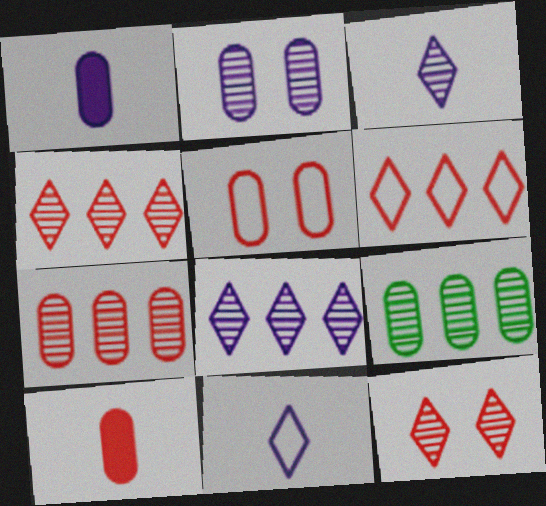[[1, 5, 9], 
[5, 7, 10]]